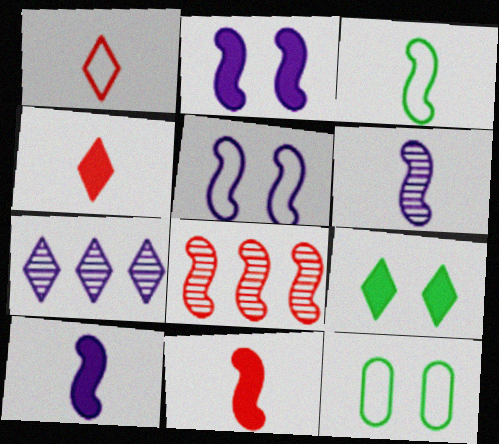[[1, 7, 9], 
[2, 3, 8], 
[3, 6, 11], 
[7, 11, 12]]